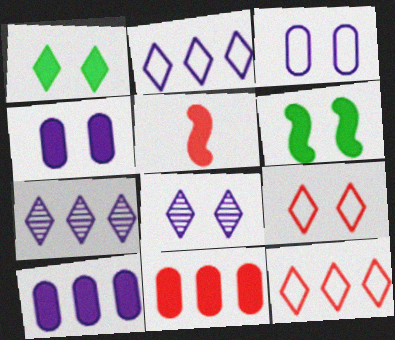[[1, 5, 10], 
[1, 8, 9]]